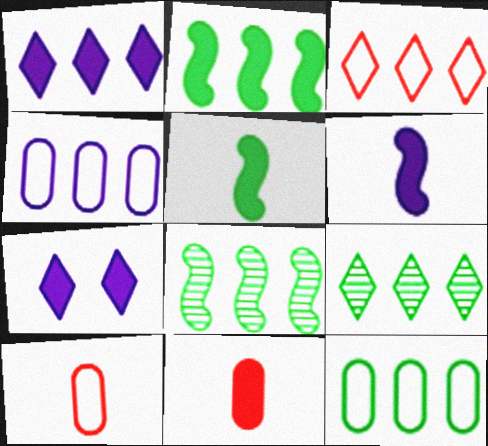[[1, 3, 9], 
[2, 7, 11], 
[2, 9, 12], 
[7, 8, 10]]